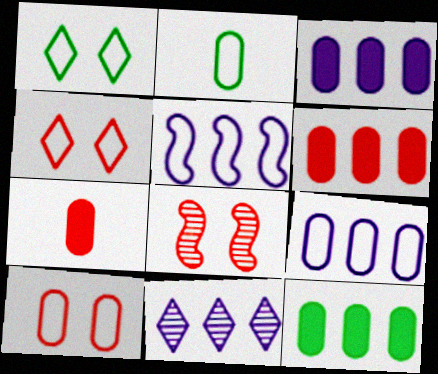[[2, 4, 5], 
[2, 9, 10], 
[3, 5, 11], 
[3, 6, 12]]